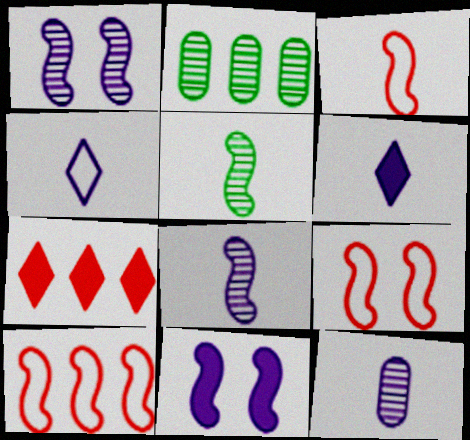[[2, 6, 9], 
[3, 9, 10], 
[5, 10, 11]]